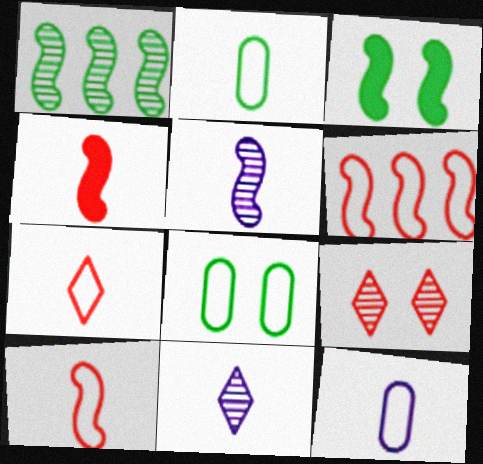[[2, 4, 11], 
[3, 5, 6]]